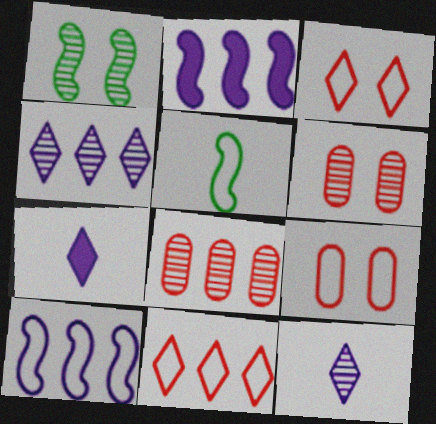[[1, 8, 12]]